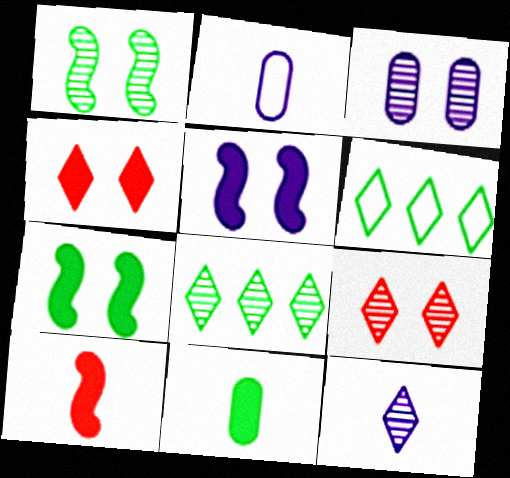[[1, 3, 9], 
[1, 6, 11], 
[3, 6, 10], 
[4, 6, 12], 
[8, 9, 12]]